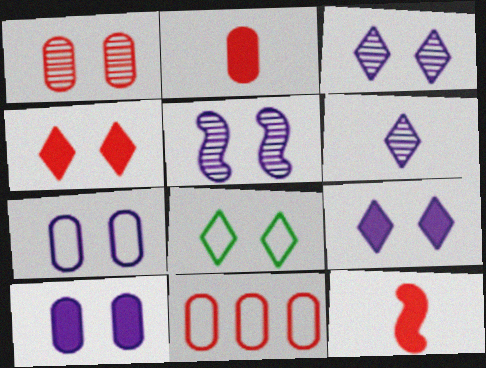[[1, 2, 11], 
[3, 4, 8], 
[5, 7, 9]]